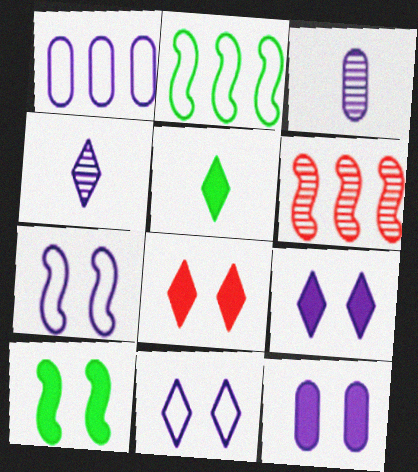[[1, 3, 12], 
[2, 3, 8], 
[8, 10, 12]]